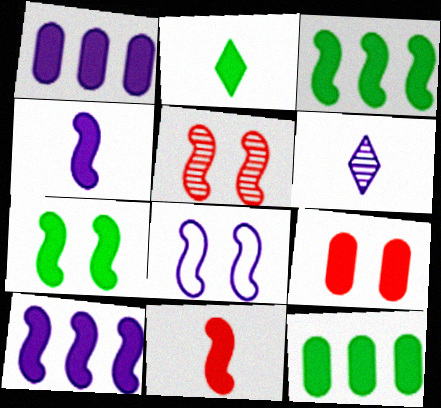[[1, 6, 8], 
[2, 7, 12], 
[2, 9, 10], 
[5, 7, 8], 
[7, 10, 11]]